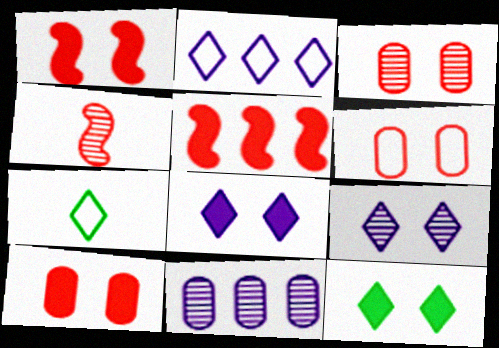[[1, 7, 11], 
[3, 6, 10]]